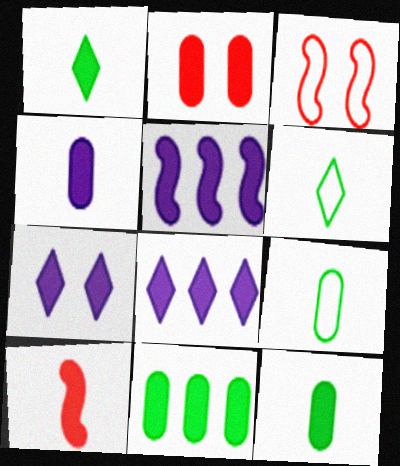[[1, 2, 5], 
[1, 4, 10], 
[2, 4, 11], 
[4, 5, 7], 
[7, 10, 11]]